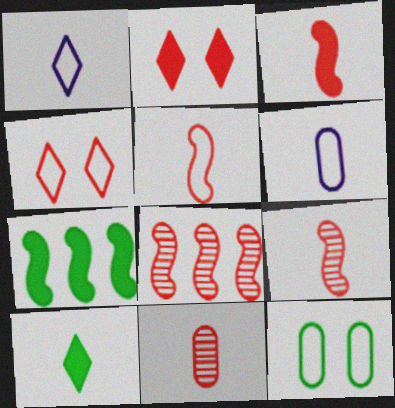[[3, 5, 9], 
[6, 9, 10]]